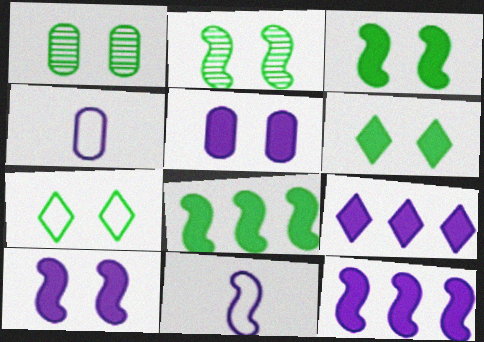[[1, 3, 7]]